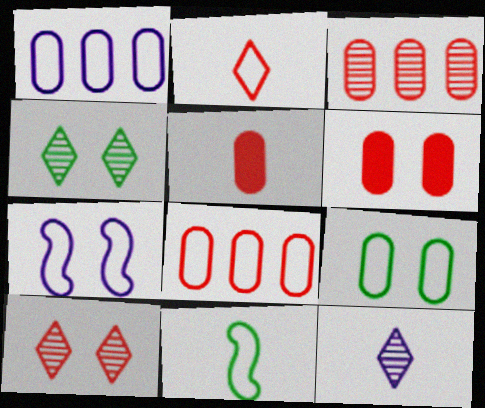[[4, 6, 7], 
[5, 11, 12]]